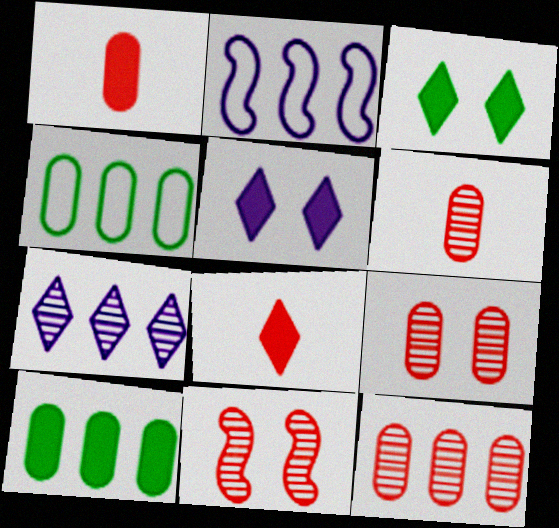[[2, 3, 6], 
[6, 9, 12]]